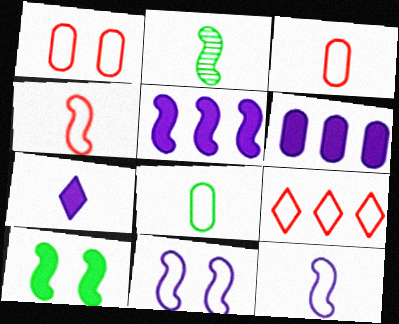[[1, 4, 9], 
[2, 3, 7], 
[8, 9, 11]]